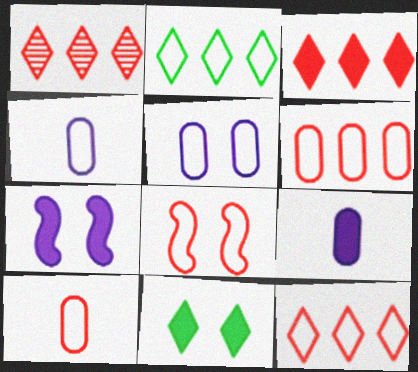[[1, 3, 12], 
[2, 4, 8], 
[8, 10, 12]]